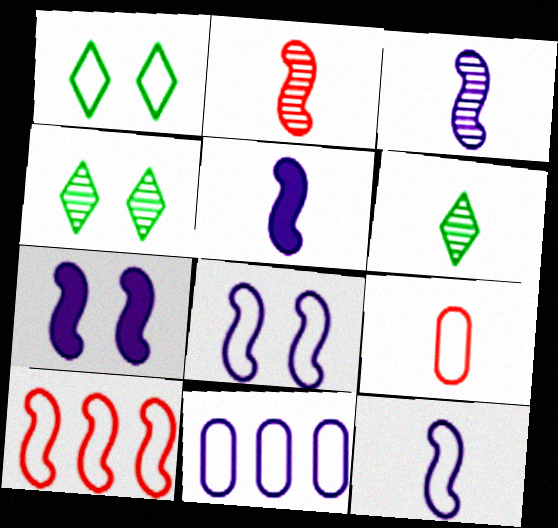[[3, 5, 12], 
[5, 6, 9]]